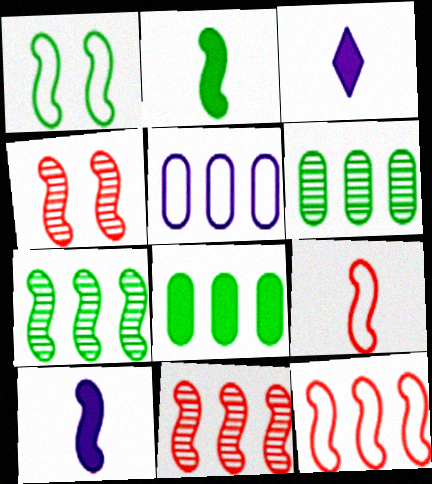[[1, 2, 7], 
[1, 10, 11]]